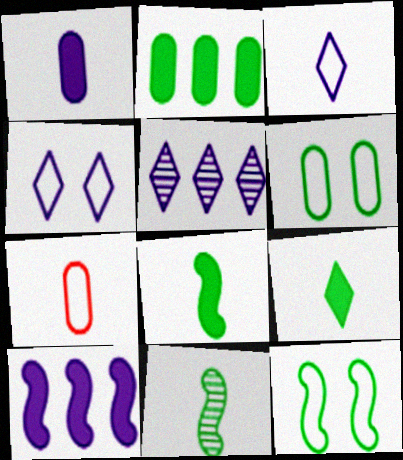[]